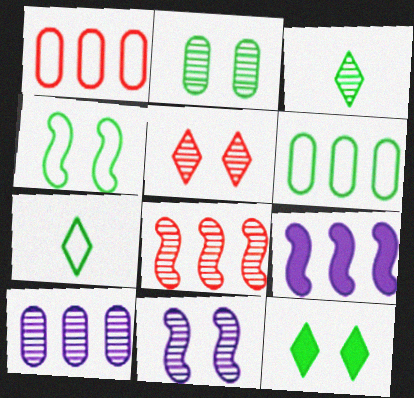[[2, 4, 12], 
[2, 5, 11], 
[4, 6, 7]]